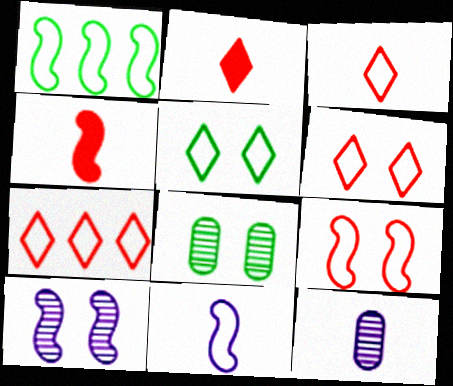[[1, 4, 10], 
[1, 9, 11], 
[3, 6, 7]]